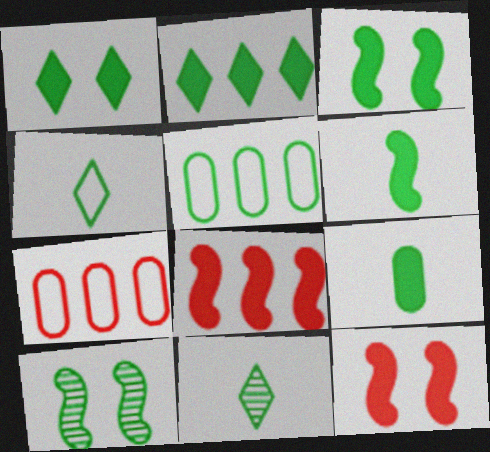[[2, 3, 9], 
[3, 5, 11]]